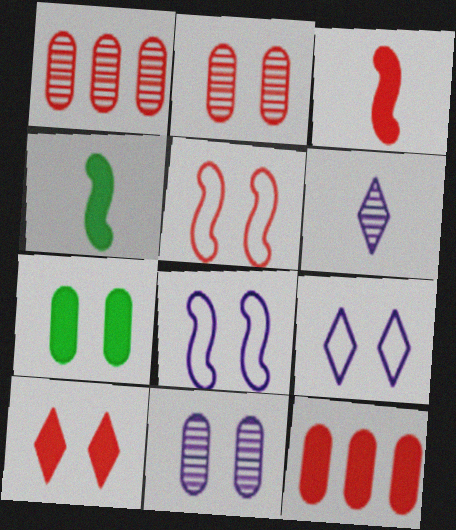[[1, 4, 9], 
[2, 5, 10], 
[3, 10, 12]]